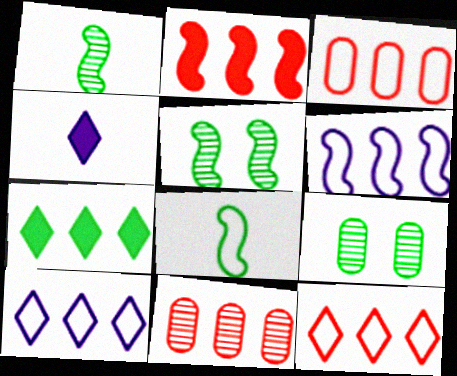[[2, 11, 12], 
[3, 4, 5], 
[6, 7, 11], 
[7, 8, 9]]